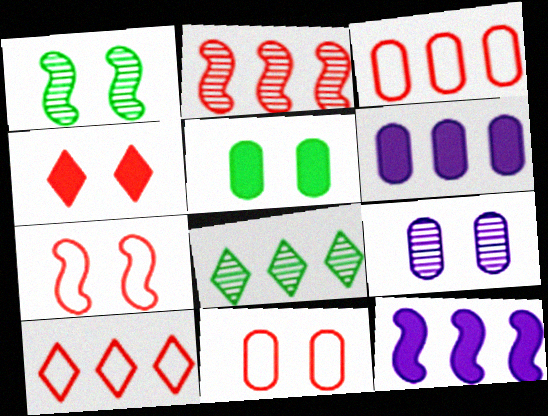[[3, 8, 12], 
[5, 9, 11]]